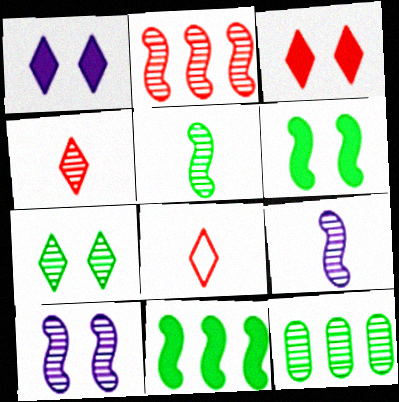[[2, 5, 10], 
[4, 10, 12], 
[5, 7, 12]]